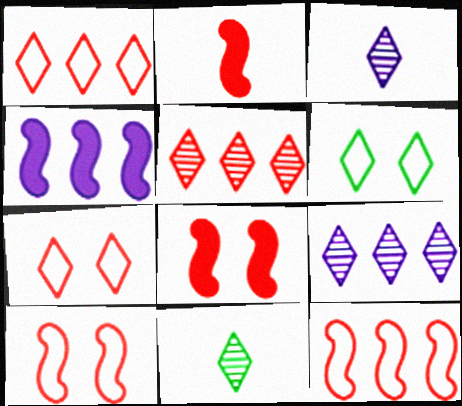[]